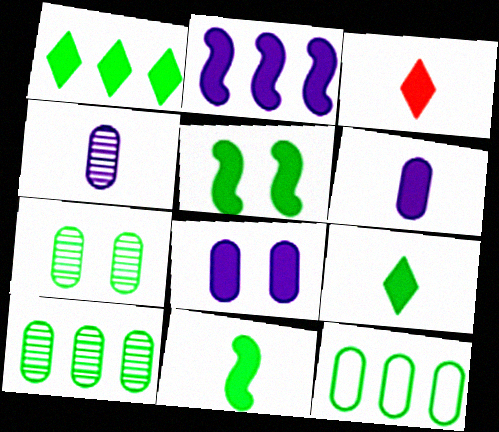[[3, 6, 11]]